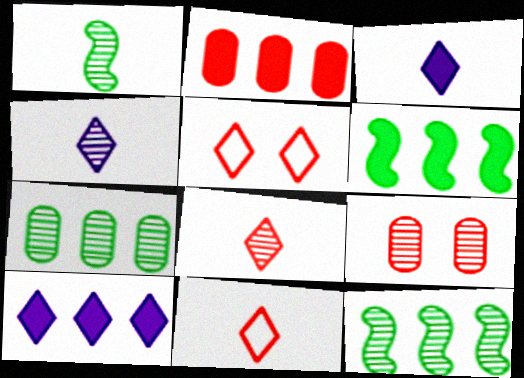[[2, 6, 10], 
[4, 9, 12]]